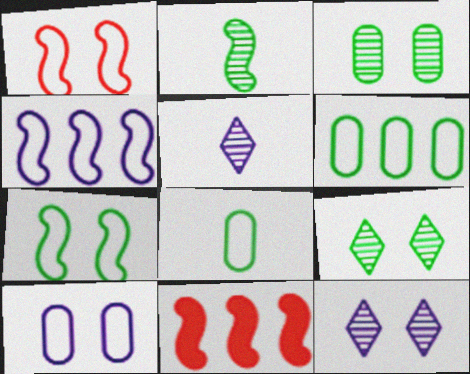[[8, 11, 12]]